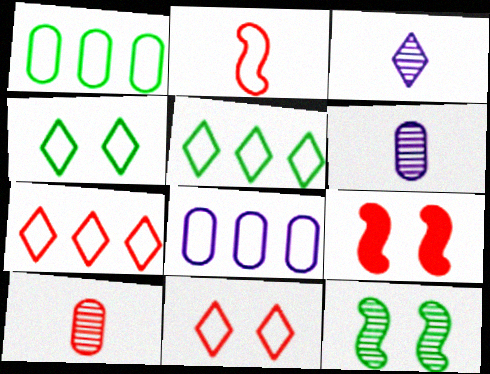[[1, 3, 9], 
[2, 4, 8], 
[5, 6, 9], 
[7, 9, 10]]